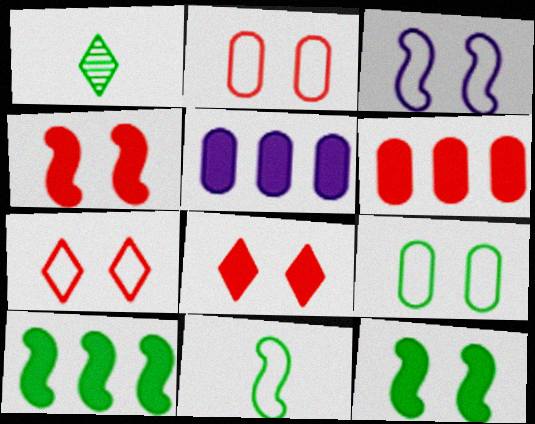[[1, 3, 6], 
[1, 9, 10], 
[3, 7, 9]]